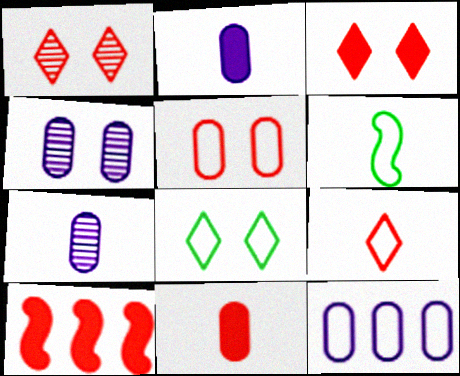[[2, 4, 12], 
[3, 10, 11], 
[7, 8, 10]]